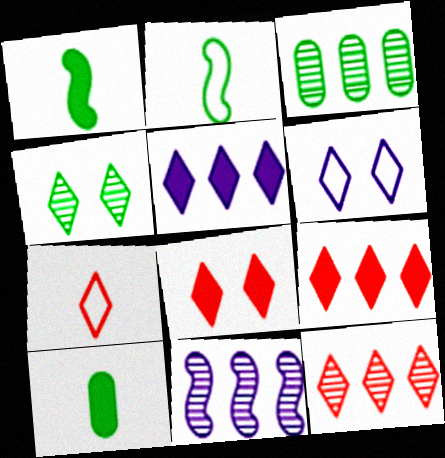[[3, 11, 12], 
[4, 5, 7], 
[4, 6, 8], 
[7, 8, 12]]